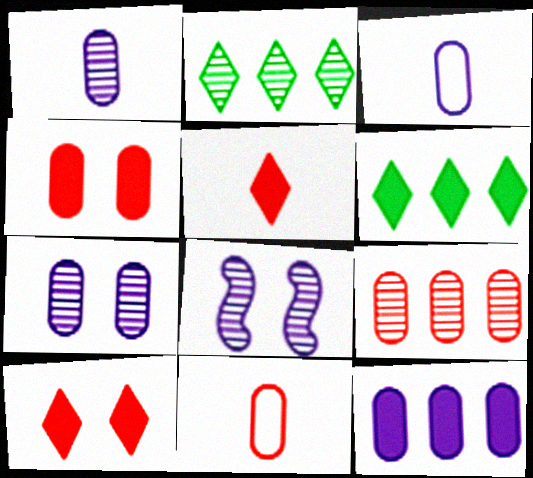[[3, 7, 12], 
[4, 9, 11], 
[6, 8, 11]]